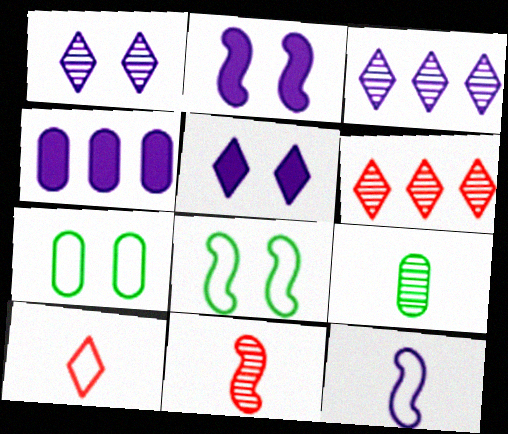[[1, 4, 12]]